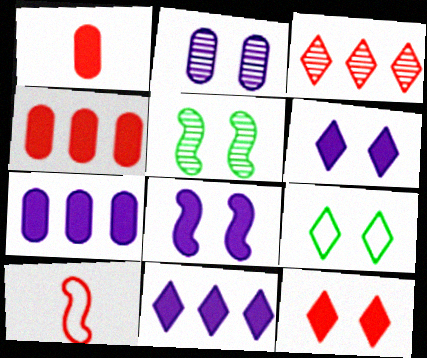[]